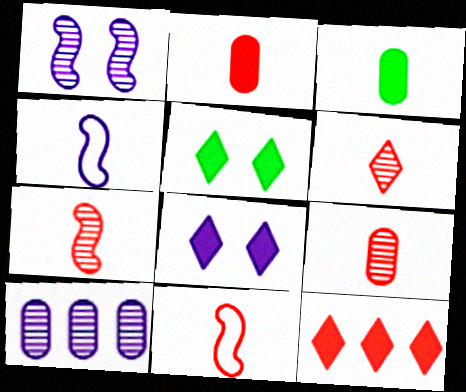[[2, 6, 11], 
[3, 4, 6], 
[4, 8, 10], 
[5, 10, 11], 
[6, 7, 9]]